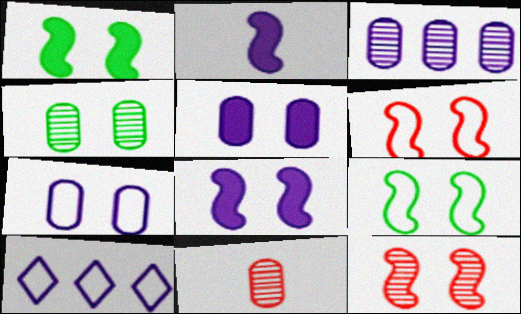[[1, 10, 11], 
[3, 4, 11], 
[8, 9, 12]]